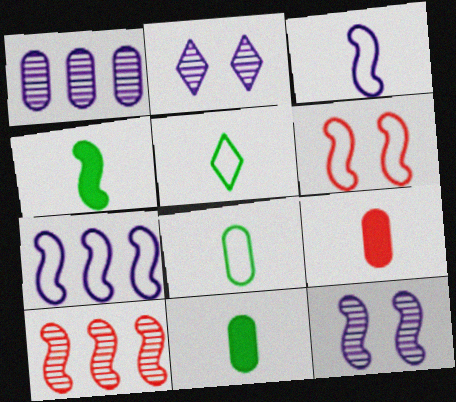[]